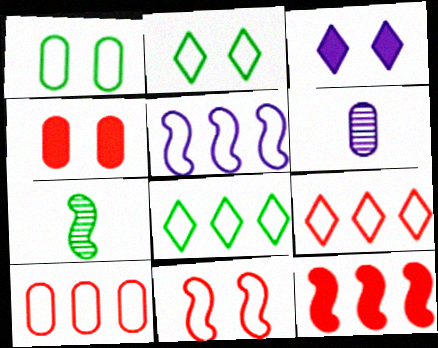[[2, 6, 12], 
[3, 5, 6], 
[3, 7, 10], 
[5, 8, 10]]